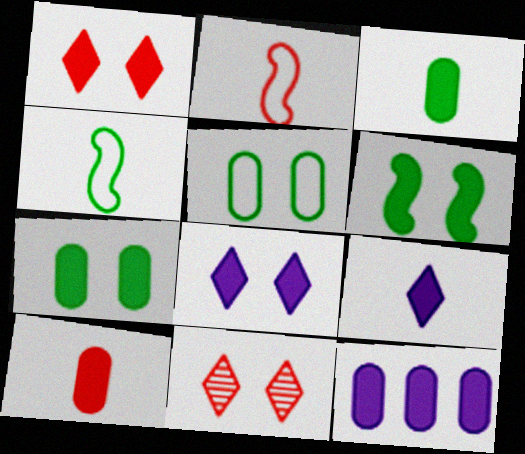[[4, 11, 12], 
[7, 10, 12]]